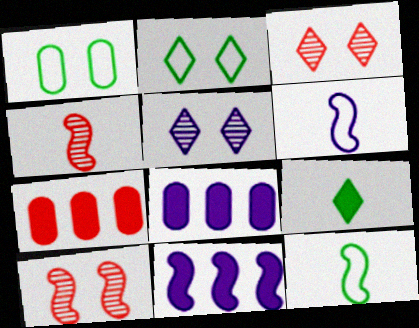[[2, 4, 8], 
[3, 8, 12], 
[5, 6, 8], 
[5, 7, 12], 
[10, 11, 12]]